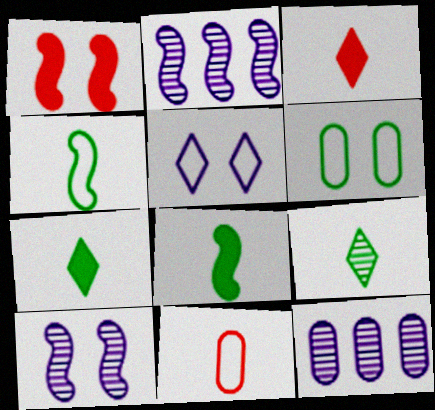[[1, 2, 4], 
[2, 3, 6]]